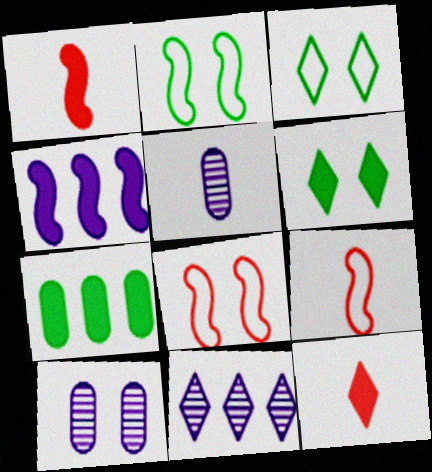[[3, 11, 12], 
[6, 8, 10]]